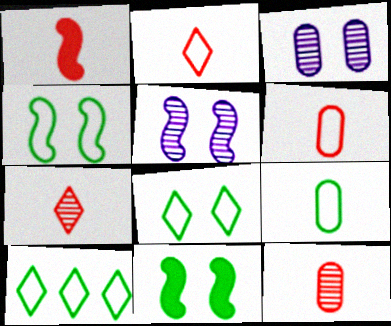[[1, 2, 12], 
[1, 3, 10], 
[1, 6, 7], 
[4, 9, 10]]